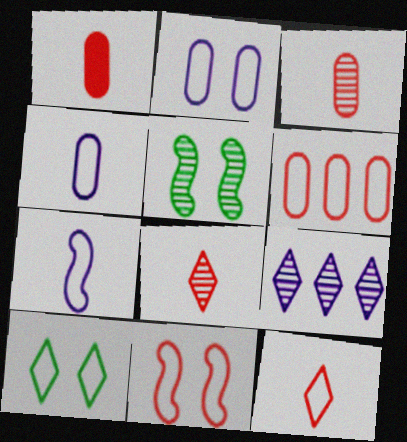[[2, 10, 11], 
[3, 5, 9], 
[6, 7, 10], 
[6, 11, 12]]